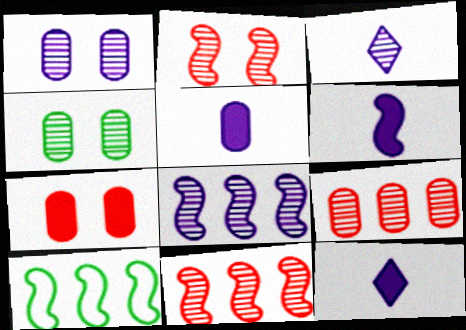[[1, 3, 8], 
[2, 6, 10], 
[3, 4, 11], 
[3, 7, 10], 
[5, 6, 12]]